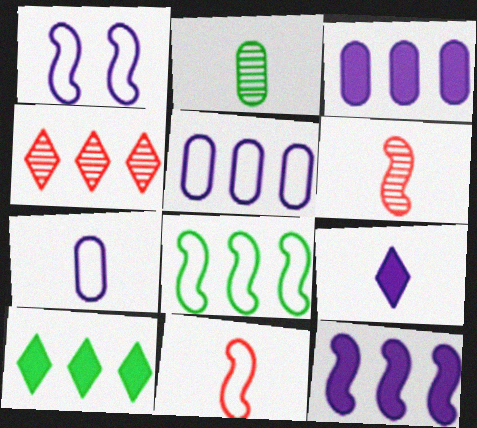[[1, 8, 11], 
[2, 9, 11], 
[3, 4, 8]]